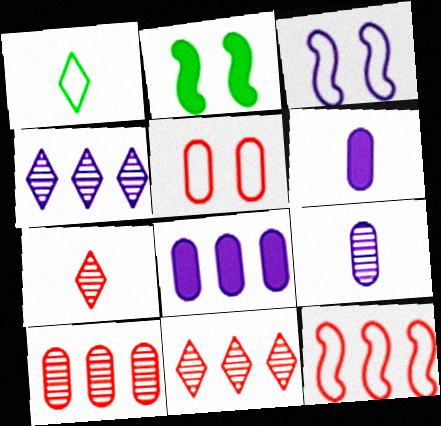[[3, 4, 6]]